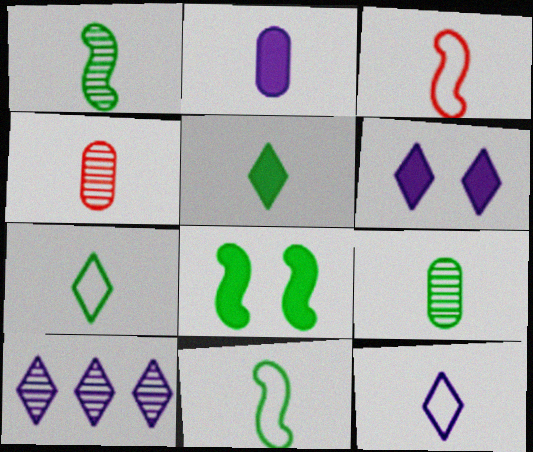[[5, 9, 11], 
[6, 10, 12]]